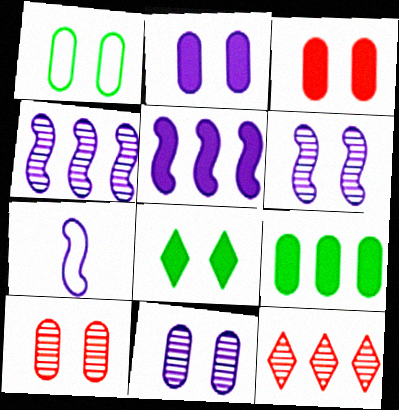[[1, 2, 10], 
[1, 3, 11], 
[5, 6, 7]]